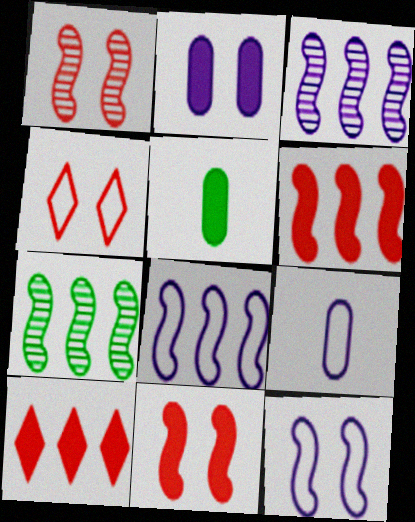[[3, 4, 5], 
[6, 7, 8]]